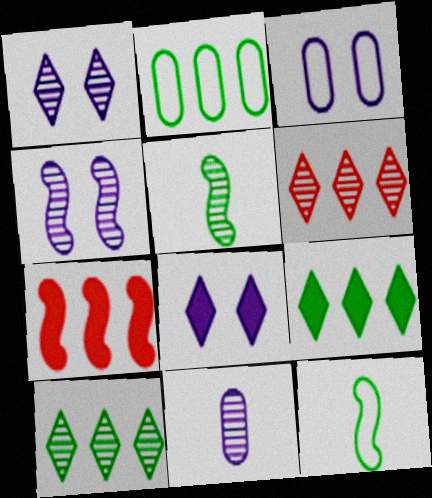[[3, 4, 8], 
[4, 7, 12]]